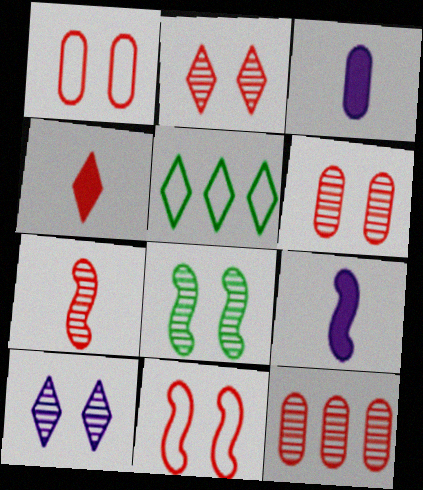[[2, 7, 12], 
[4, 5, 10], 
[4, 11, 12], 
[5, 6, 9], 
[6, 8, 10]]